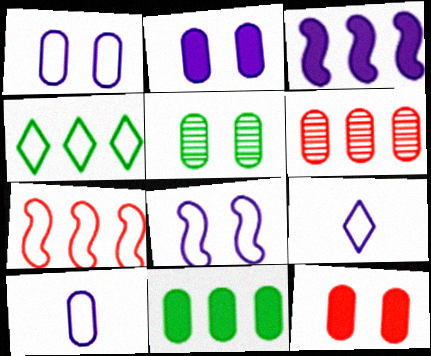[[1, 5, 12], 
[3, 4, 6]]